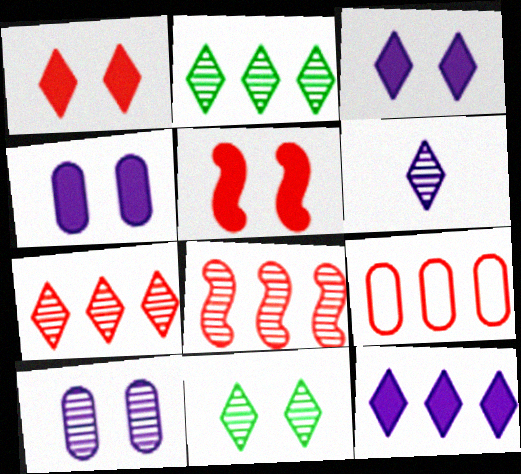[[6, 7, 11]]